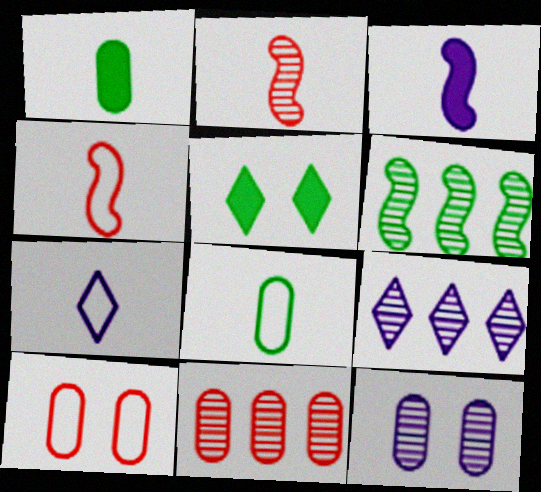[[1, 2, 7], 
[4, 7, 8], 
[5, 6, 8], 
[6, 9, 11]]